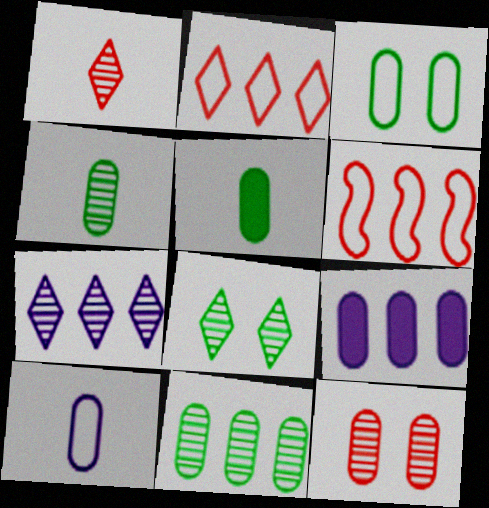[[1, 7, 8], 
[3, 5, 11]]